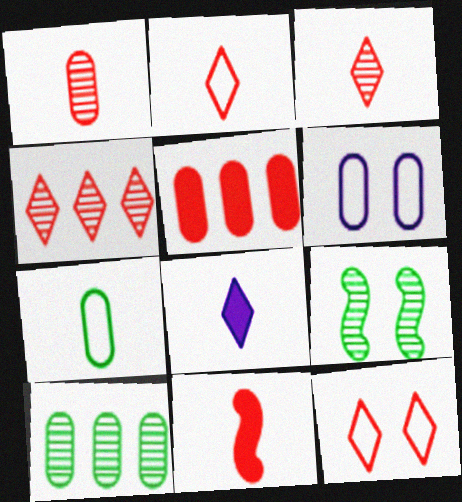[[1, 2, 11]]